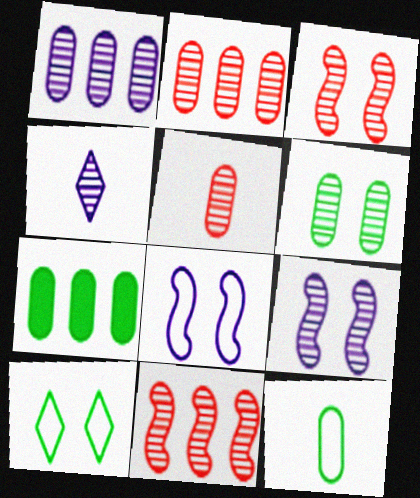[[1, 4, 9], 
[1, 5, 6], 
[4, 6, 11], 
[6, 7, 12]]